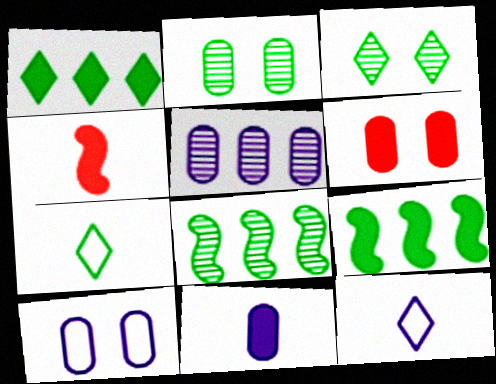[[1, 3, 7], 
[2, 6, 10], 
[2, 7, 9], 
[5, 10, 11], 
[6, 8, 12]]